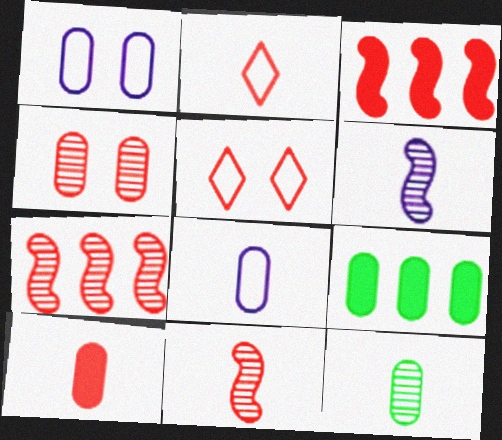[[2, 3, 4], 
[2, 10, 11], 
[4, 8, 9], 
[5, 6, 9], 
[5, 7, 10], 
[8, 10, 12]]